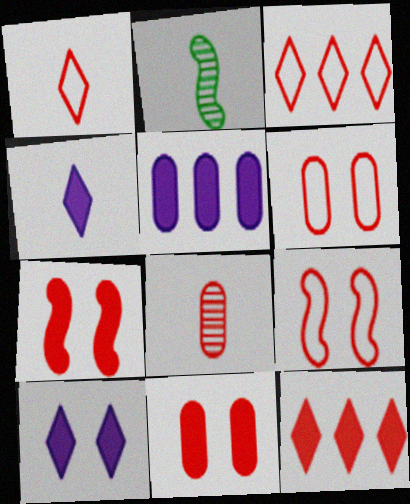[[3, 7, 8], 
[8, 9, 12]]